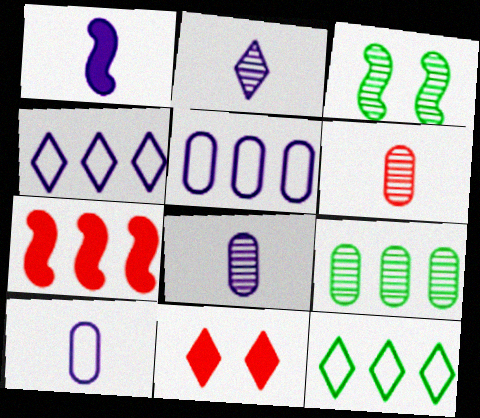[[1, 2, 10], 
[2, 11, 12], 
[4, 7, 9]]